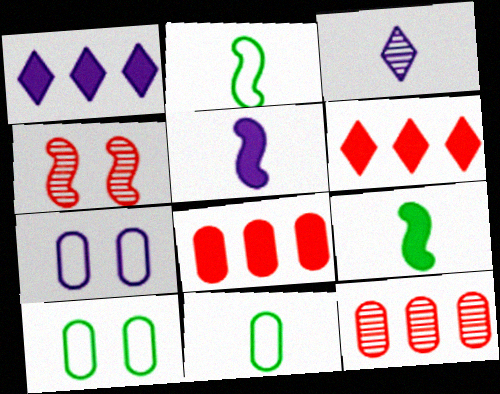[[1, 4, 11]]